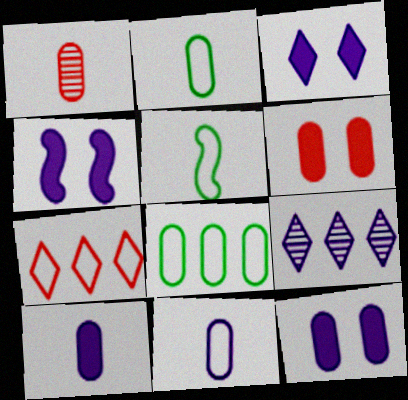[[1, 2, 10], 
[1, 8, 12], 
[3, 4, 12], 
[4, 9, 11], 
[5, 6, 9]]